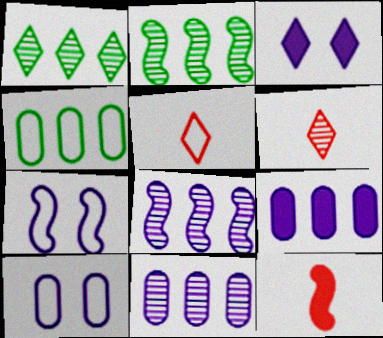[[1, 3, 5], 
[1, 10, 12], 
[2, 7, 12], 
[4, 5, 7]]